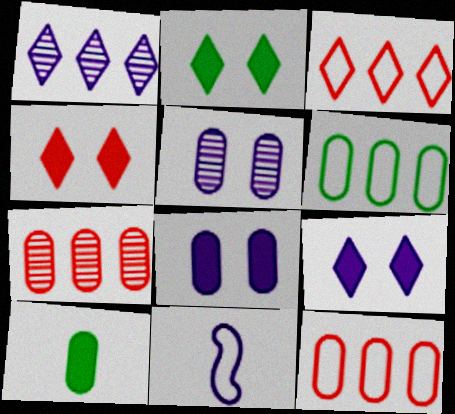[[1, 8, 11], 
[2, 4, 9], 
[2, 7, 11], 
[5, 10, 12]]